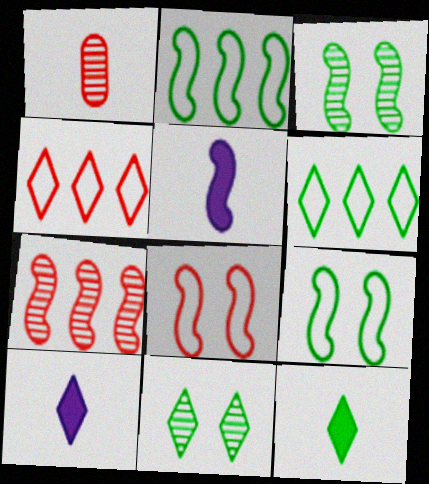[[4, 10, 11], 
[5, 7, 9], 
[6, 11, 12]]